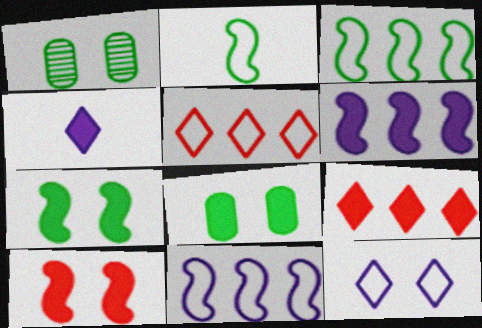[[1, 10, 12]]